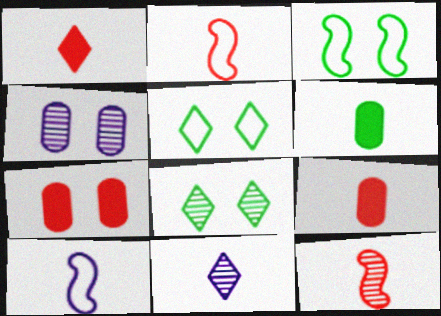[[2, 6, 11]]